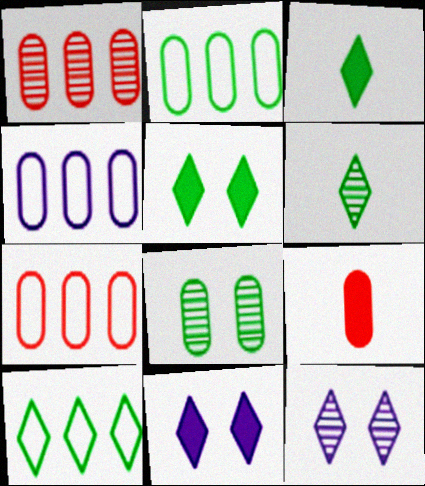[[2, 4, 7], 
[4, 8, 9], 
[5, 6, 10]]